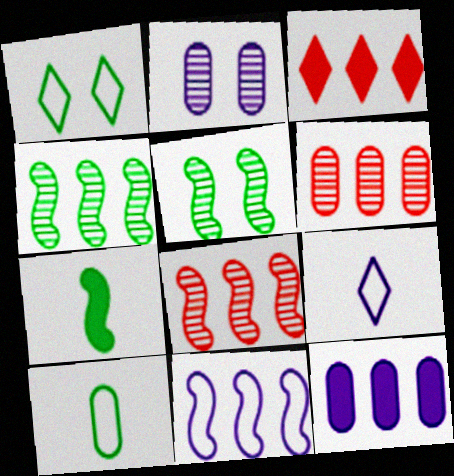[]